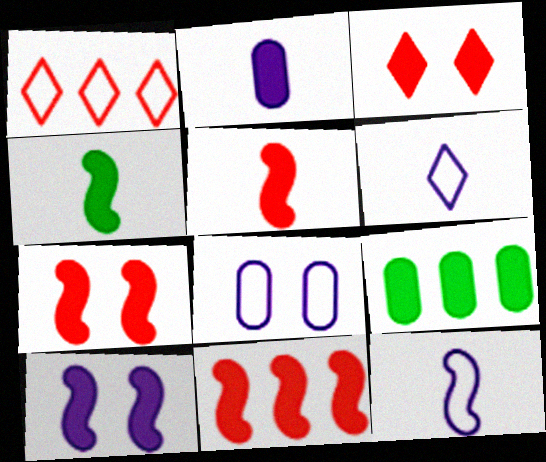[[4, 10, 11], 
[5, 7, 11]]